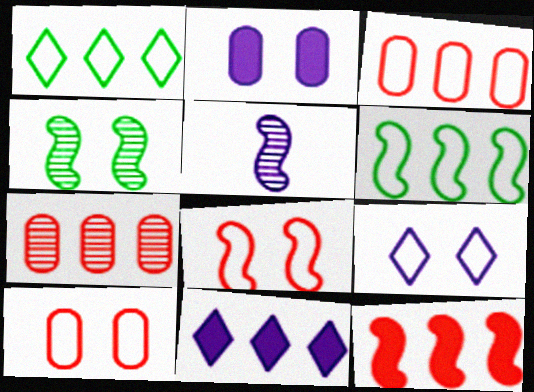[[6, 7, 11]]